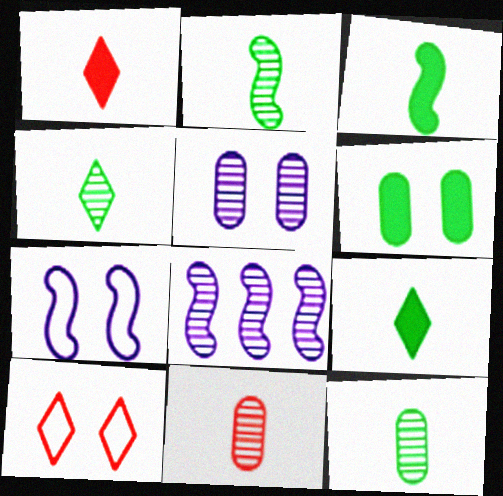[[2, 4, 12]]